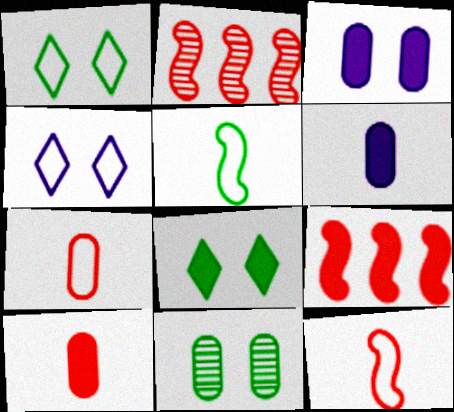[[1, 2, 6], 
[6, 8, 9]]